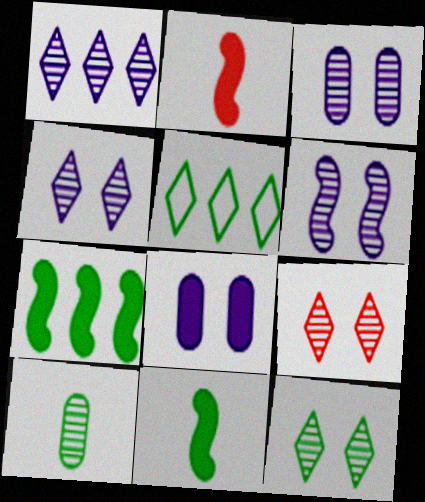[[2, 3, 5], 
[3, 4, 6], 
[4, 9, 12]]